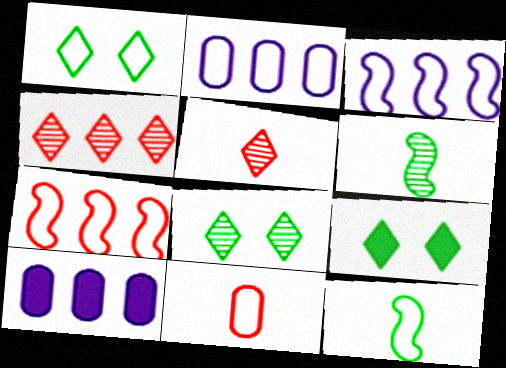[[1, 3, 11], 
[1, 8, 9]]